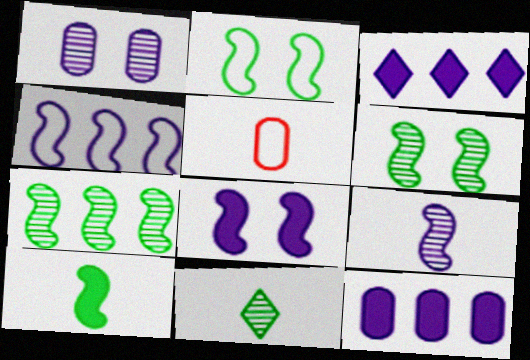[[2, 7, 10], 
[3, 5, 6], 
[4, 8, 9]]